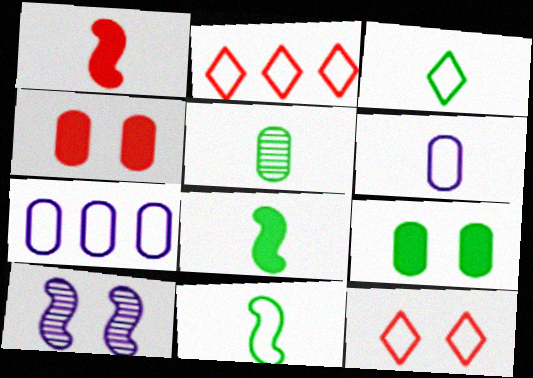[[3, 5, 8], 
[4, 5, 7], 
[7, 11, 12], 
[9, 10, 12]]